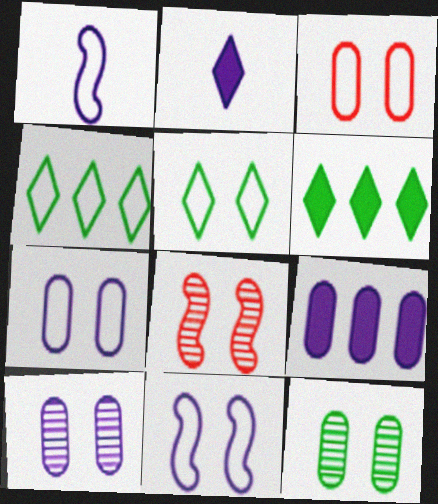[[1, 3, 4], 
[3, 5, 11]]